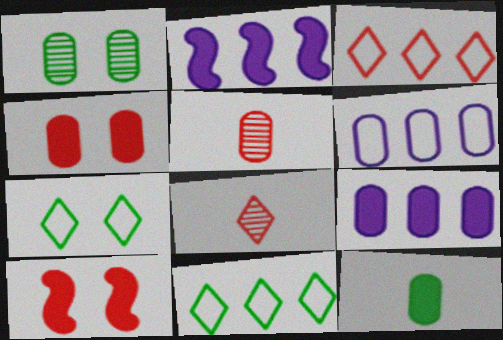[[2, 5, 7], 
[3, 5, 10], 
[4, 9, 12]]